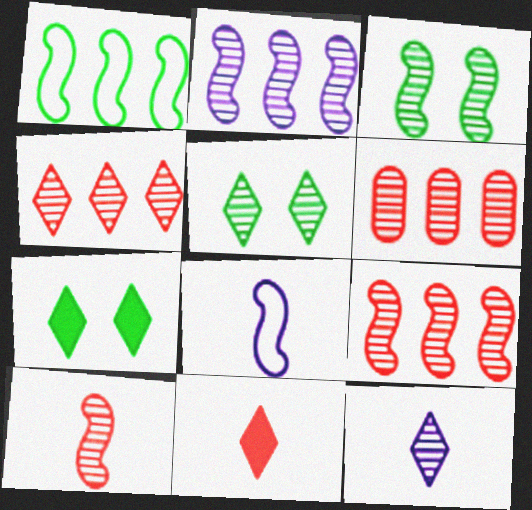[[2, 3, 10], 
[3, 6, 12], 
[4, 5, 12], 
[4, 6, 9], 
[6, 7, 8]]